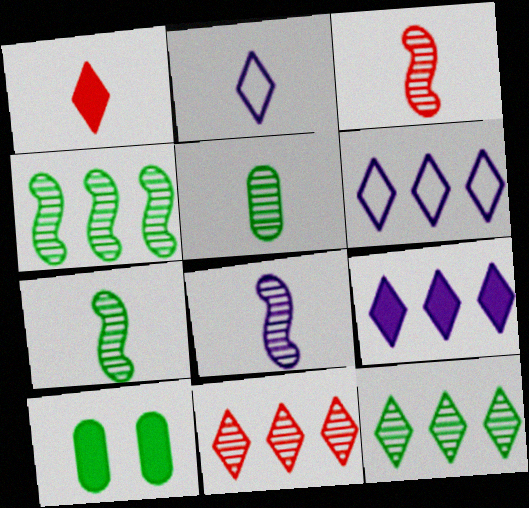[[3, 6, 10], 
[3, 7, 8]]